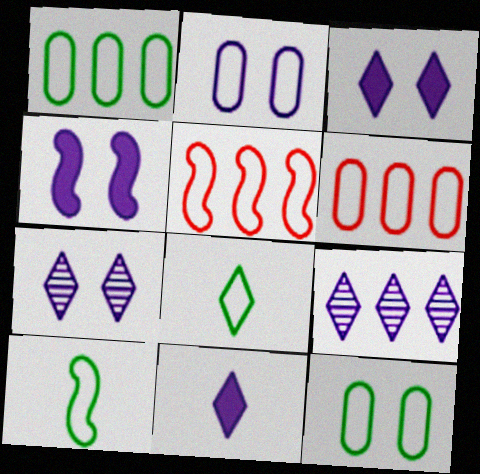[[2, 4, 7], 
[2, 5, 8]]